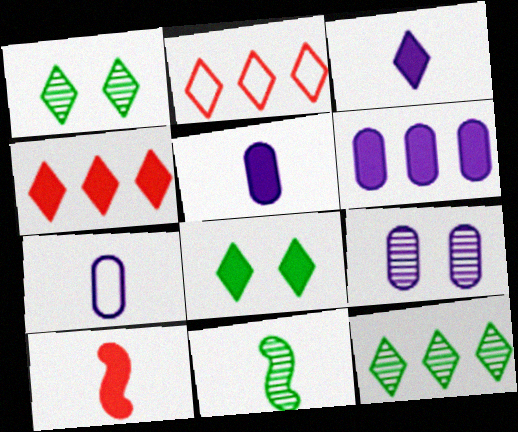[[1, 2, 3], 
[3, 4, 8], 
[6, 7, 9], 
[6, 8, 10]]